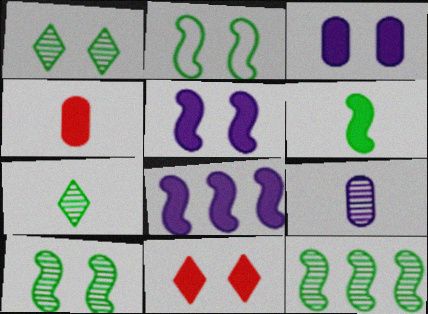[[2, 6, 12]]